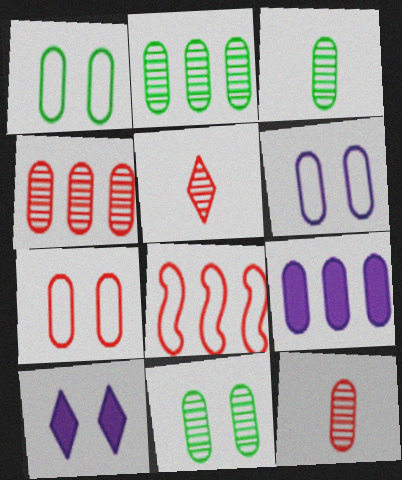[[1, 6, 7], 
[1, 9, 12], 
[2, 3, 11], 
[3, 7, 9], 
[3, 8, 10]]